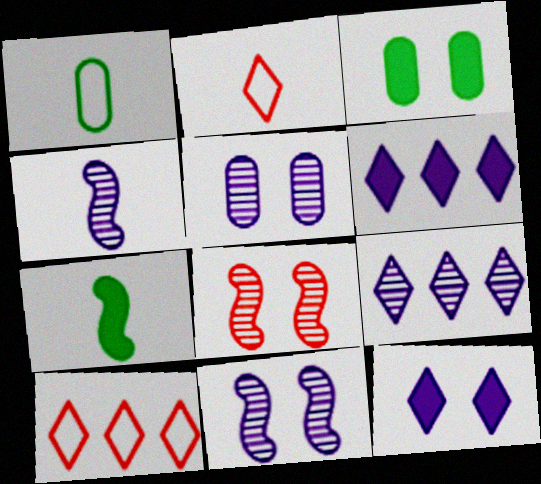[[1, 6, 8], 
[3, 4, 10], 
[4, 5, 9], 
[5, 7, 10]]